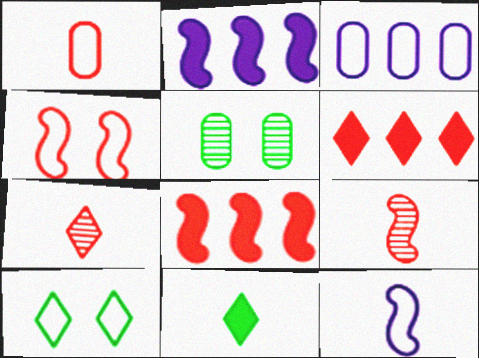[[4, 8, 9], 
[5, 6, 12]]